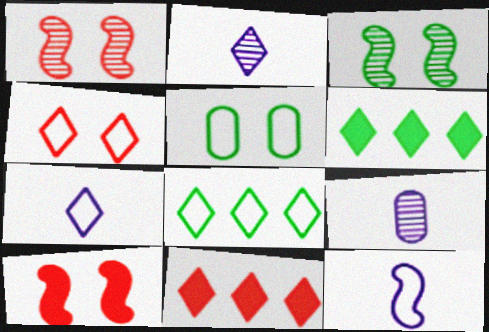[[2, 4, 6], 
[4, 7, 8], 
[8, 9, 10]]